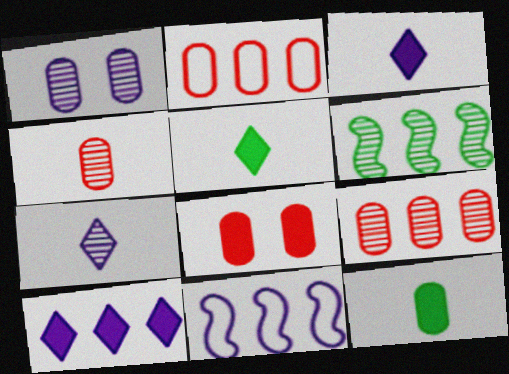[[1, 2, 12], 
[1, 3, 11], 
[2, 4, 8], 
[2, 6, 10]]